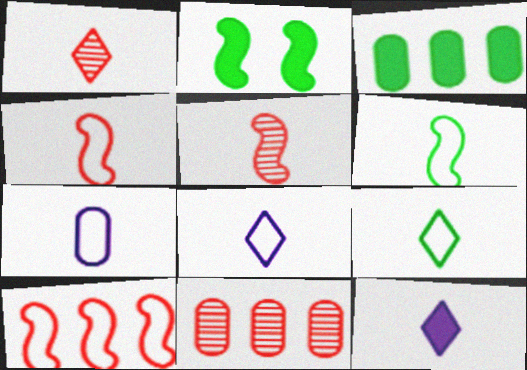[[1, 9, 12], 
[2, 8, 11], 
[4, 7, 9]]